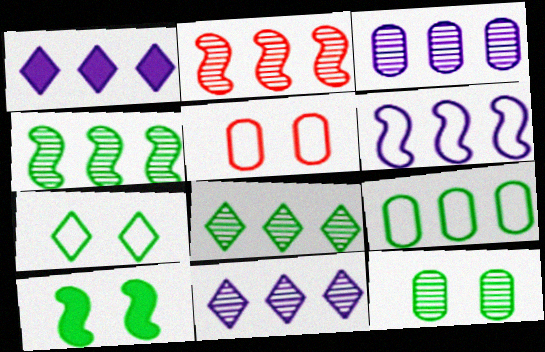[[1, 2, 9], 
[1, 3, 6], 
[2, 3, 8], 
[7, 10, 12]]